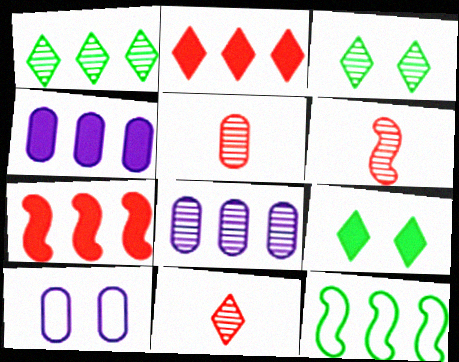[[2, 8, 12], 
[3, 6, 8], 
[5, 6, 11]]